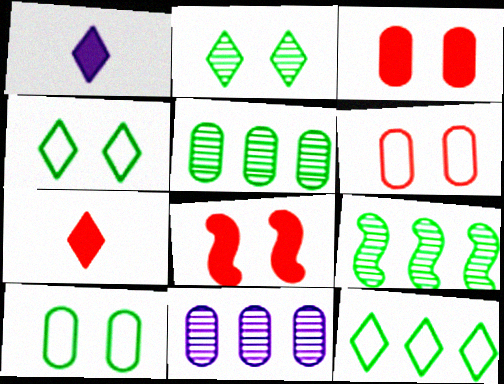[[1, 6, 9]]